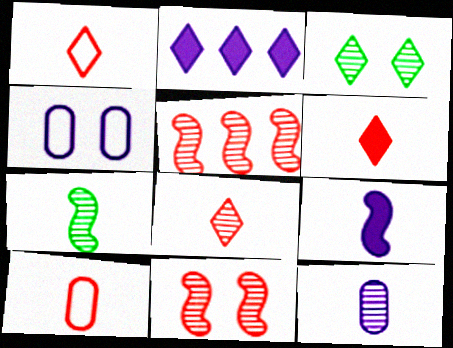[[1, 2, 3], 
[1, 6, 8], 
[3, 5, 12], 
[7, 8, 12]]